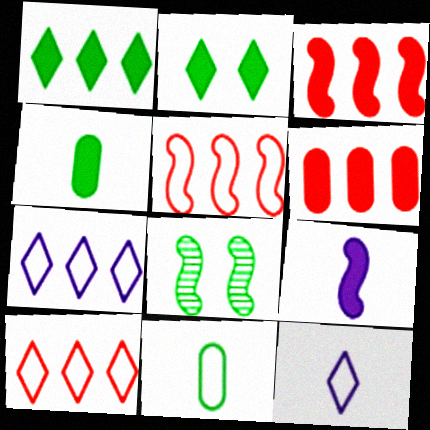[[1, 8, 11], 
[2, 6, 9], 
[5, 8, 9], 
[6, 8, 12]]